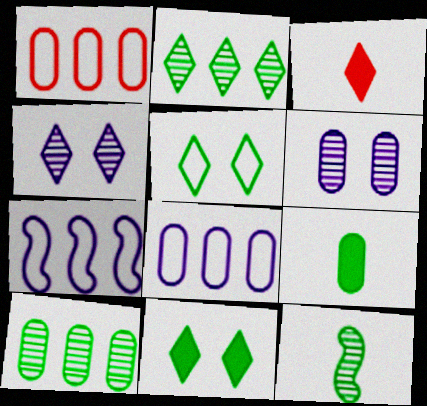[[1, 6, 9]]